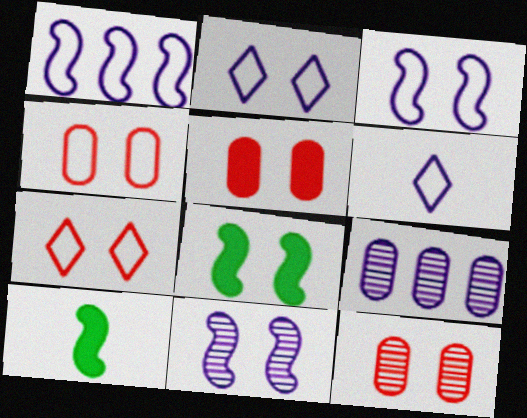[[2, 8, 12], 
[4, 5, 12], 
[7, 9, 10]]